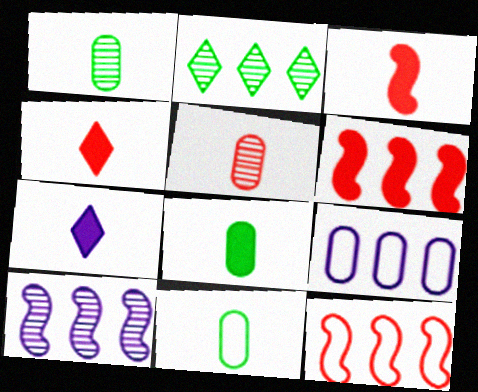[[1, 8, 11], 
[2, 6, 9], 
[3, 7, 8]]